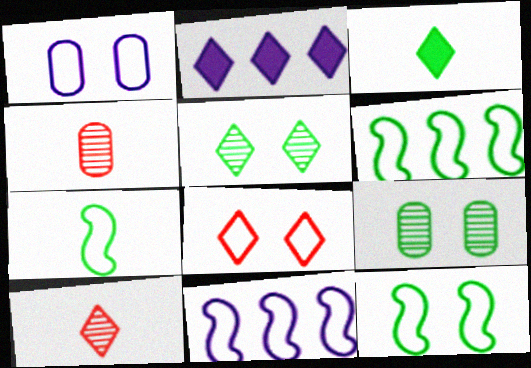[[1, 8, 12], 
[2, 4, 12], 
[3, 6, 9], 
[6, 7, 12]]